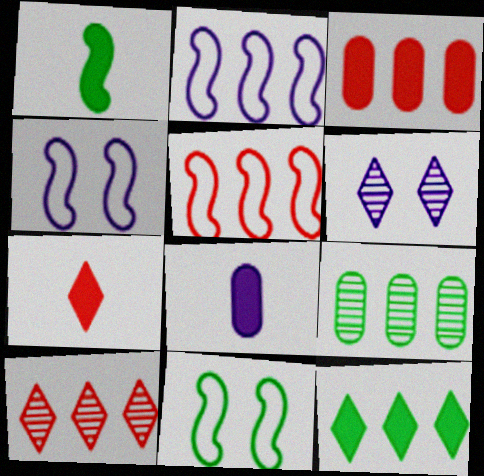[[1, 7, 8], 
[2, 6, 8], 
[3, 5, 10], 
[4, 7, 9], 
[8, 10, 11]]